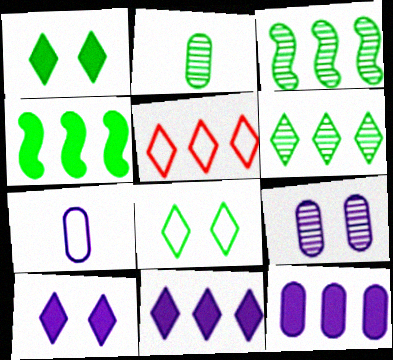[[2, 4, 8], 
[3, 5, 12], 
[5, 6, 11], 
[7, 9, 12]]